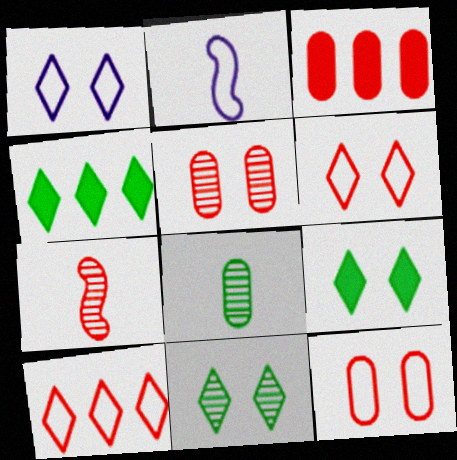[[2, 3, 11], 
[2, 4, 5], 
[3, 6, 7]]